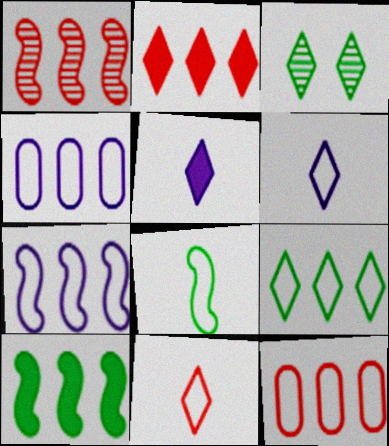[[1, 2, 12], 
[1, 7, 10], 
[2, 3, 6], 
[7, 9, 12]]